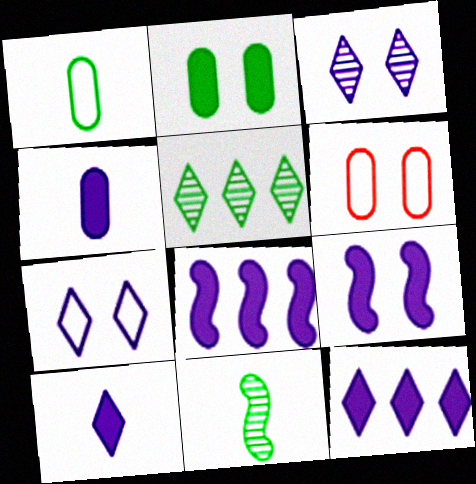[[4, 9, 12], 
[6, 11, 12]]